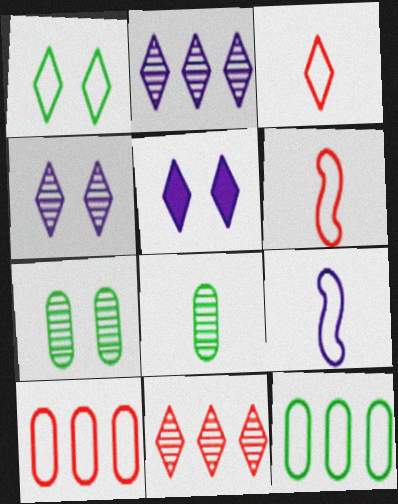[[1, 9, 10]]